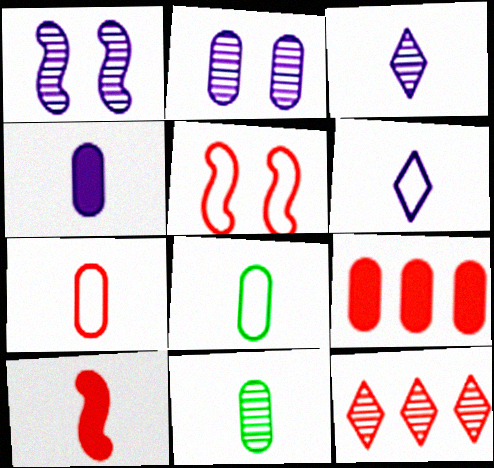[[1, 11, 12], 
[2, 8, 9], 
[3, 8, 10], 
[4, 7, 11], 
[6, 10, 11]]